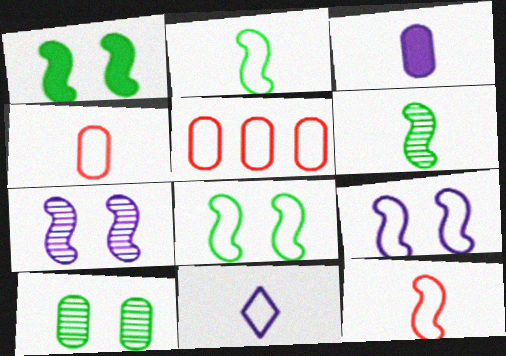[[2, 4, 11], 
[3, 5, 10], 
[5, 8, 11]]